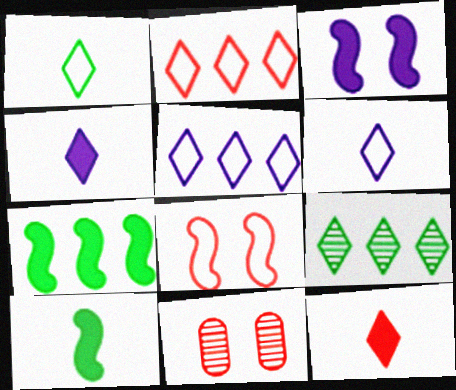[[5, 10, 11], 
[6, 7, 11]]